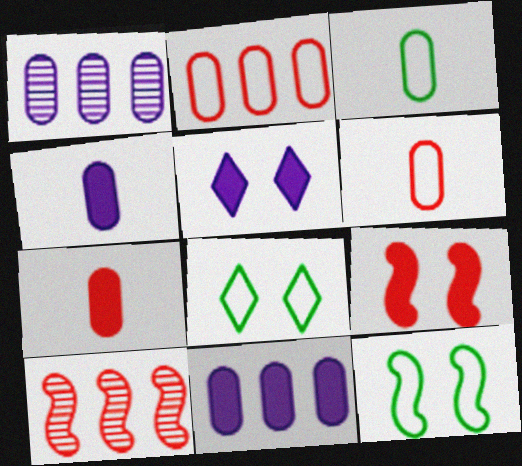[[3, 5, 10], 
[4, 8, 10]]